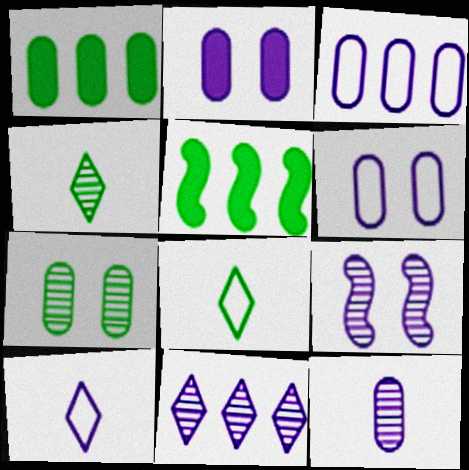[[2, 3, 12], 
[5, 7, 8], 
[9, 11, 12]]